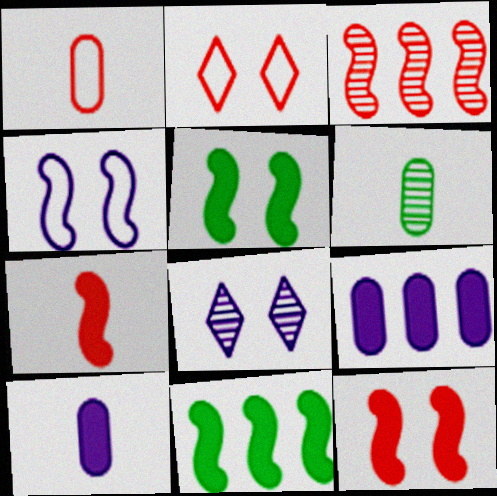[[1, 6, 10], 
[1, 8, 11], 
[3, 6, 8]]